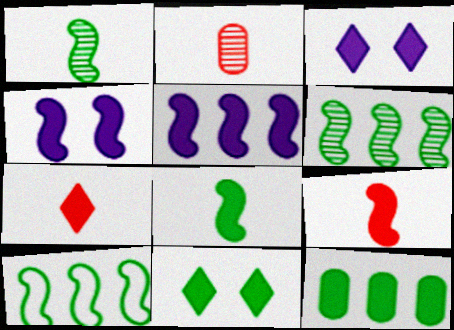[[2, 3, 10], 
[3, 9, 12], 
[4, 7, 12], 
[8, 11, 12]]